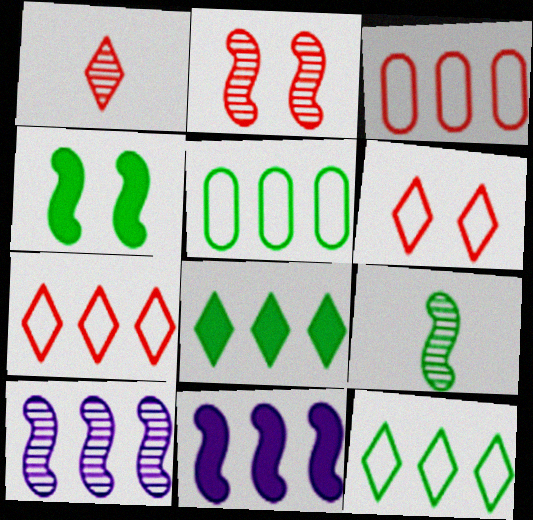[[2, 9, 10], 
[3, 8, 10]]